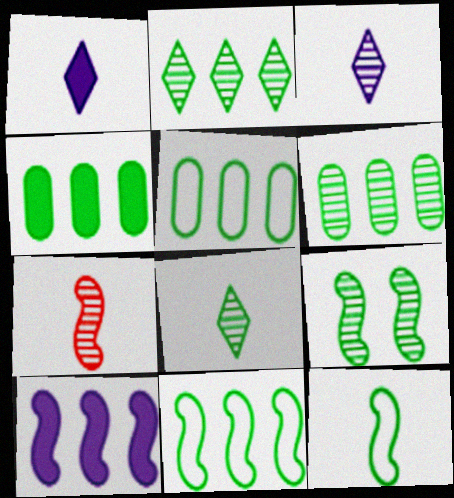[[2, 4, 11], 
[4, 5, 6], 
[6, 8, 9]]